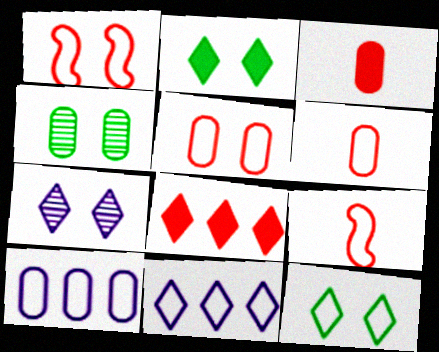[[3, 4, 10], 
[9, 10, 12]]